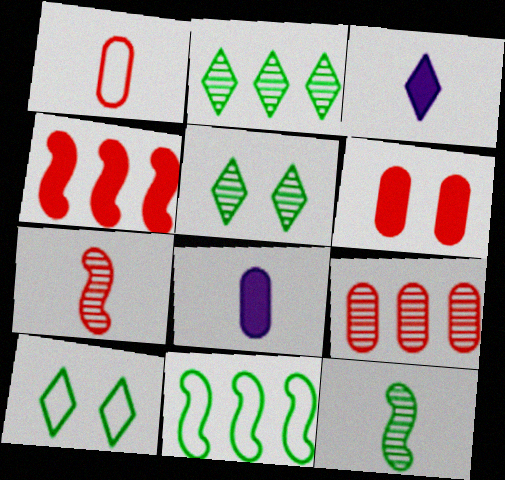[[1, 3, 12], 
[1, 6, 9]]